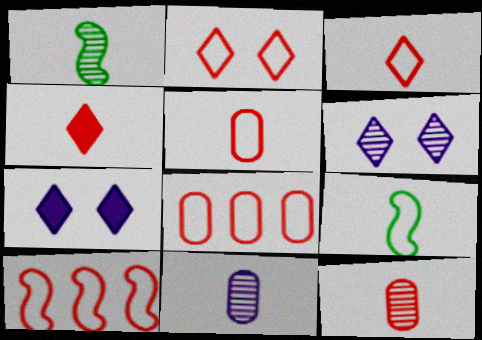[[1, 7, 8], 
[2, 5, 10], 
[4, 9, 11]]